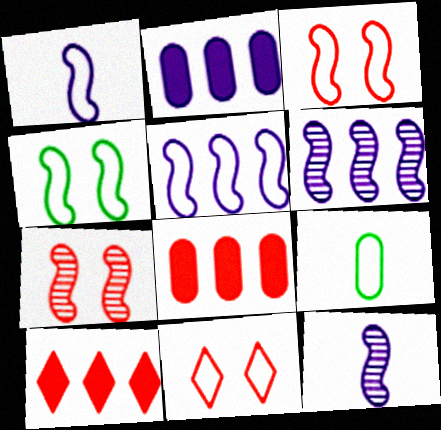[[5, 9, 11]]